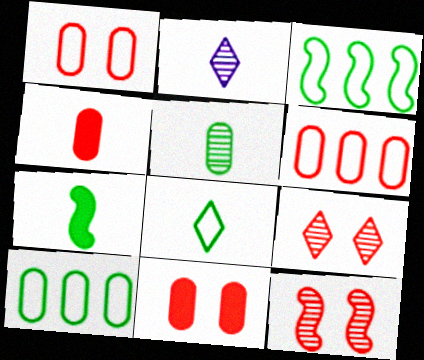[[2, 3, 11], 
[5, 7, 8]]